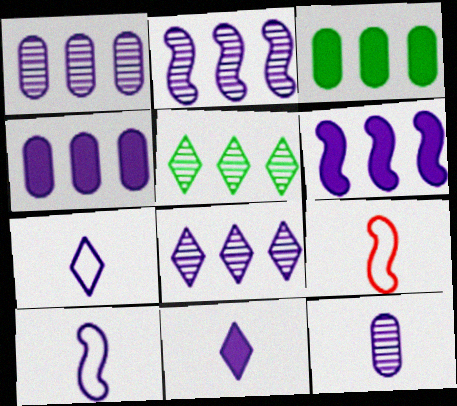[[1, 2, 8], 
[10, 11, 12]]